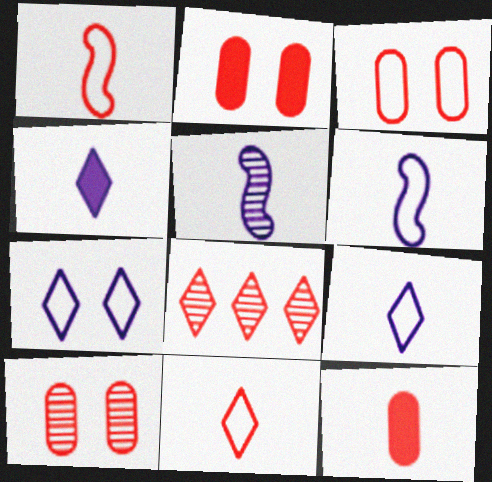[[1, 2, 8], 
[2, 3, 10]]